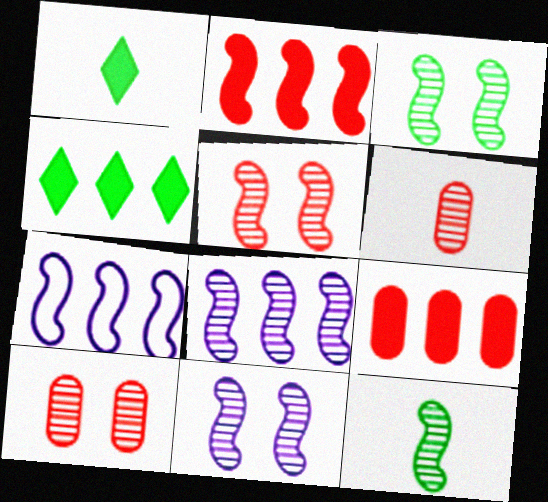[[1, 7, 10], 
[3, 5, 11], 
[5, 8, 12]]